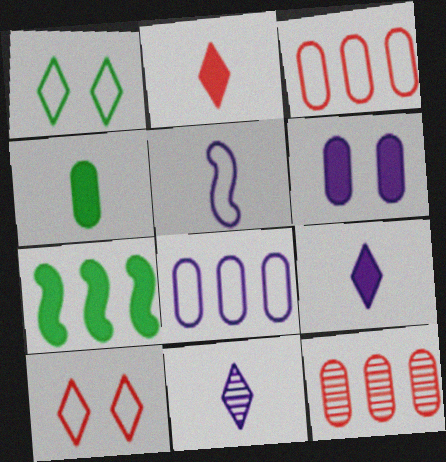[[1, 3, 5], 
[2, 6, 7]]